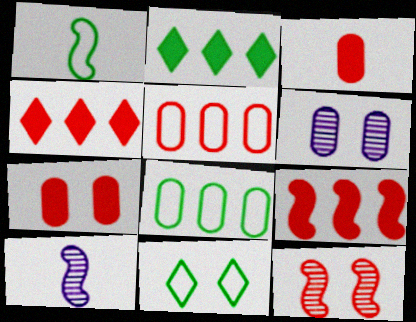[[1, 4, 6], 
[1, 8, 11], 
[3, 6, 8]]